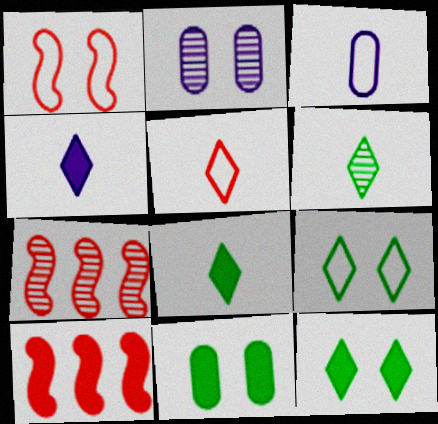[[1, 2, 12], 
[2, 6, 7], 
[3, 7, 12], 
[4, 5, 6], 
[4, 10, 11]]